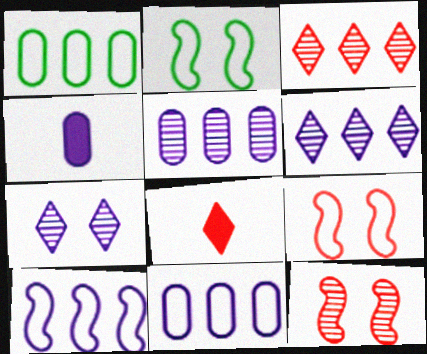[[2, 3, 4], 
[2, 5, 8], 
[4, 7, 10]]